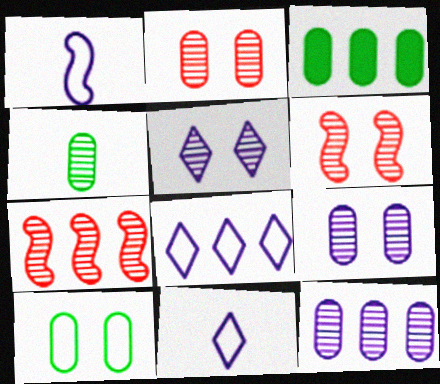[[2, 4, 12], 
[3, 4, 10], 
[3, 6, 11], 
[3, 7, 8], 
[4, 5, 7]]